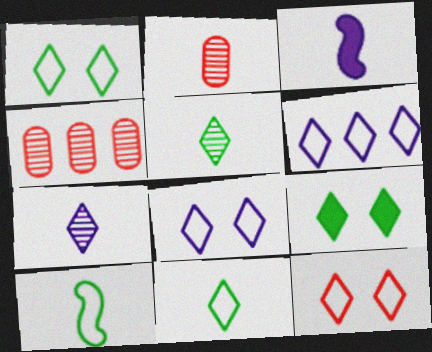[[1, 3, 4], 
[1, 8, 12], 
[2, 3, 11], 
[6, 11, 12]]